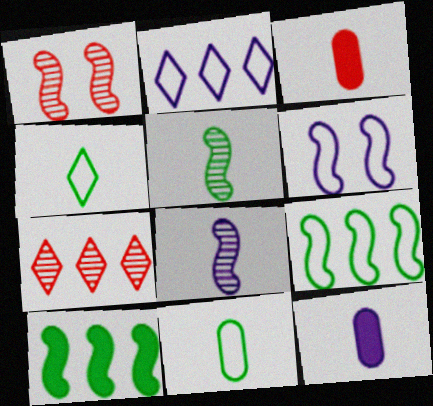[[3, 4, 8]]